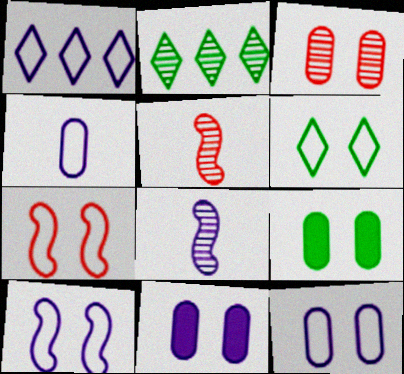[[1, 4, 10], 
[1, 5, 9], 
[1, 8, 11], 
[2, 3, 8], 
[3, 9, 12], 
[6, 7, 12]]